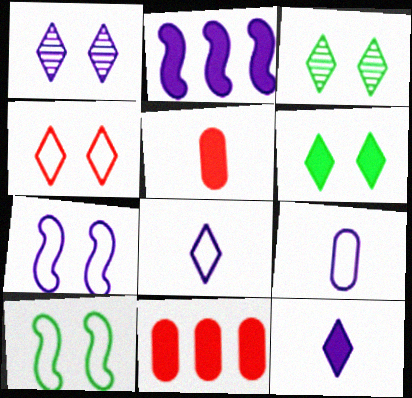[[1, 2, 9], 
[1, 4, 6], 
[2, 5, 6]]